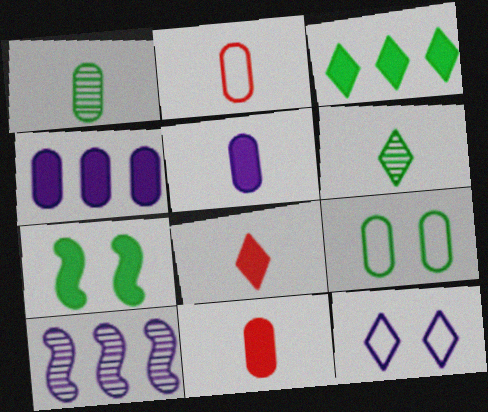[[1, 2, 5], 
[4, 7, 8], 
[5, 10, 12], 
[8, 9, 10]]